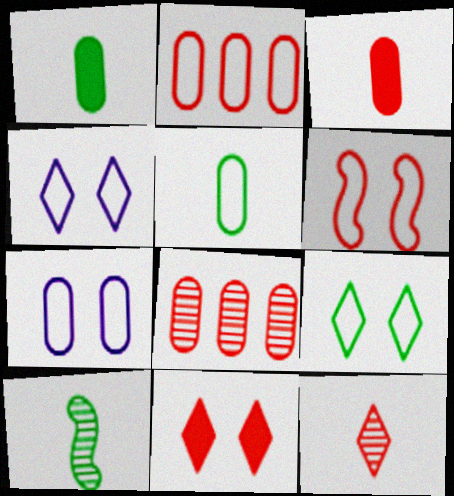[[1, 7, 8], 
[2, 5, 7], 
[6, 7, 9]]